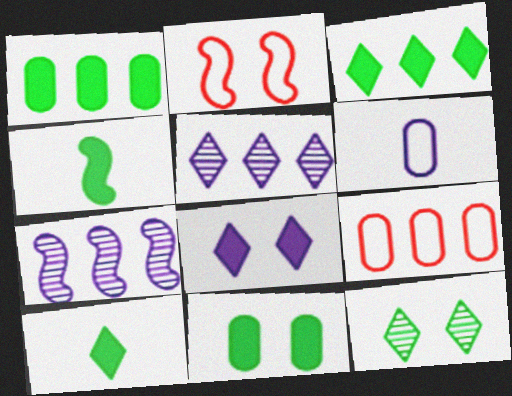[[2, 4, 7], 
[3, 4, 11], 
[3, 7, 9], 
[6, 7, 8]]